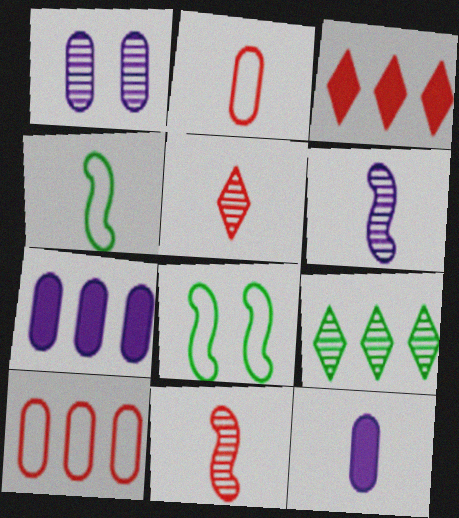[[1, 3, 4], 
[1, 9, 11], 
[4, 5, 12], 
[5, 7, 8]]